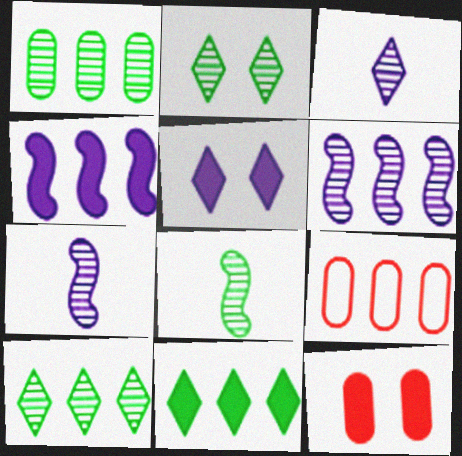[[1, 2, 8], 
[4, 9, 10], 
[5, 8, 9], 
[6, 9, 11]]